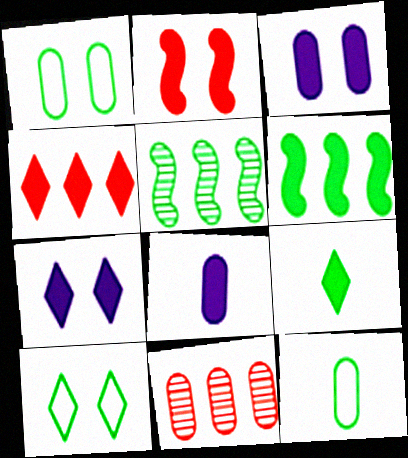[[1, 5, 9], 
[1, 8, 11], 
[3, 11, 12], 
[4, 7, 9]]